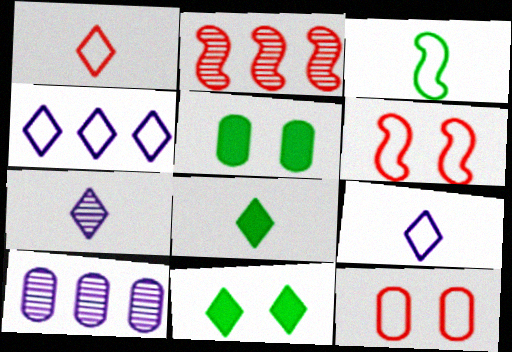[[1, 7, 8], 
[2, 5, 9], 
[3, 4, 12], 
[6, 8, 10]]